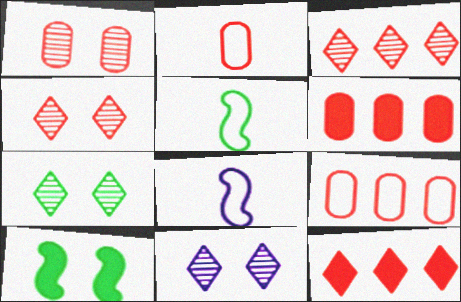[[1, 2, 6], 
[4, 7, 11], 
[5, 6, 11], 
[6, 7, 8]]